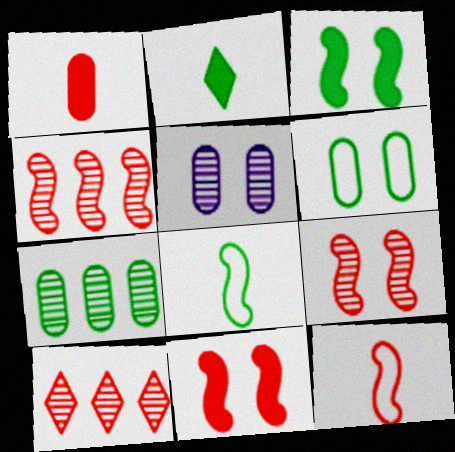[[4, 11, 12]]